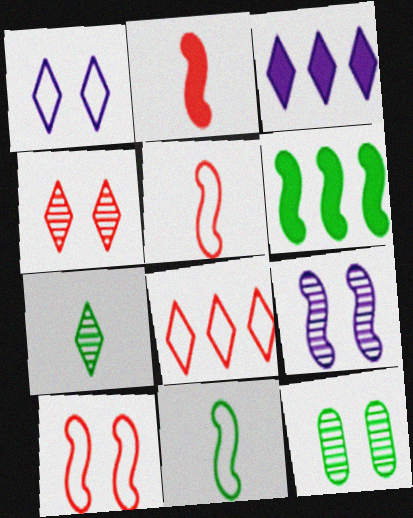[[3, 5, 12], 
[4, 9, 12], 
[5, 6, 9]]